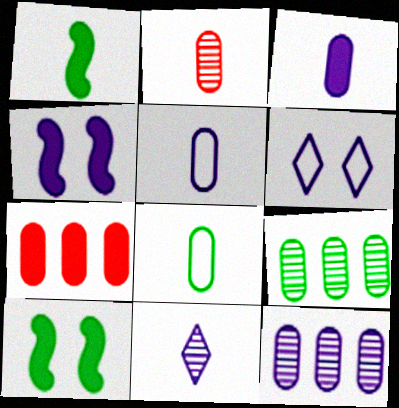[[2, 3, 8]]